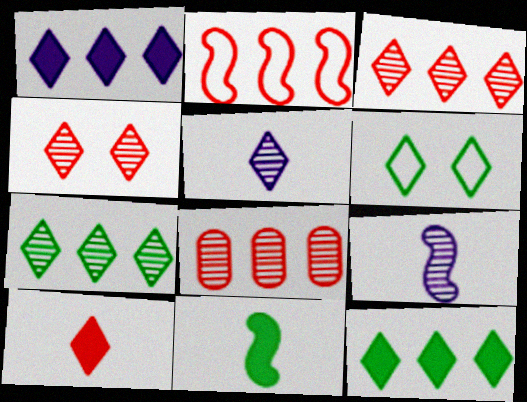[[4, 5, 7]]